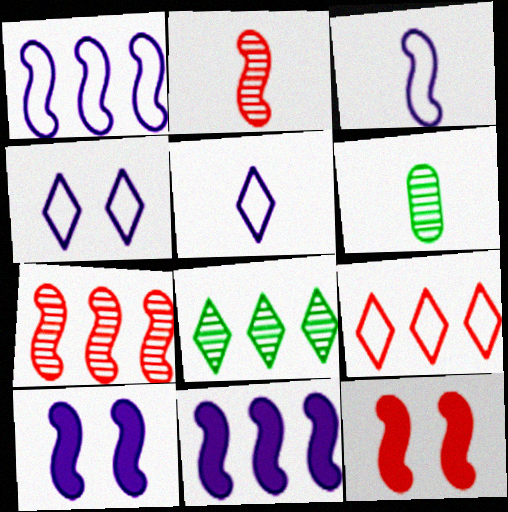[[6, 9, 10]]